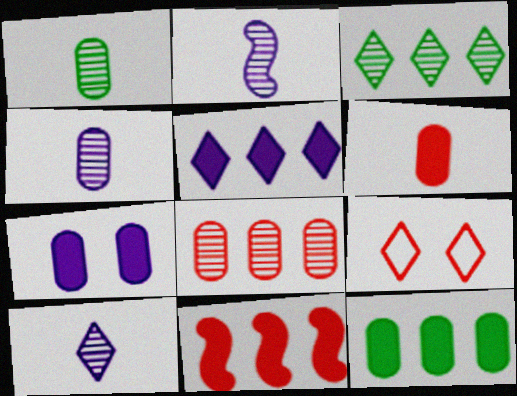[[2, 4, 10], 
[2, 9, 12], 
[5, 11, 12], 
[6, 7, 12]]